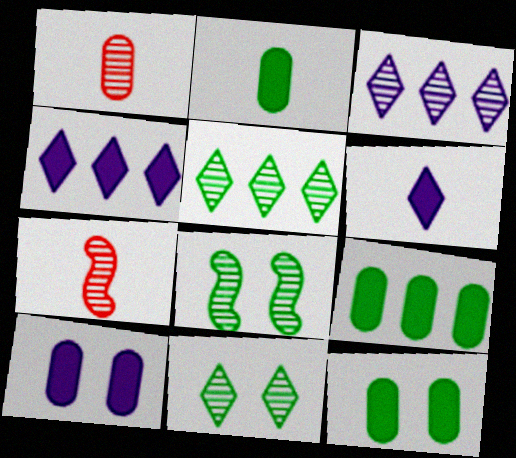[[1, 3, 8], 
[2, 9, 12]]